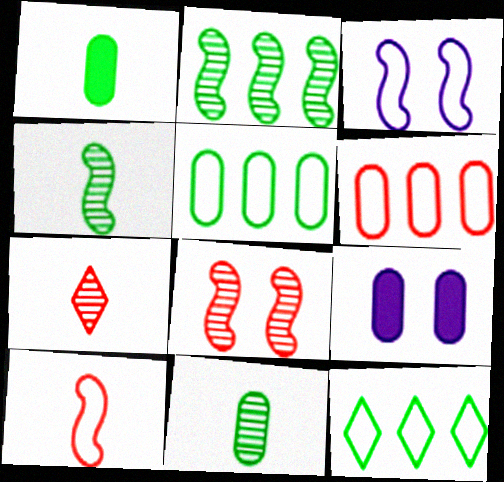[[6, 9, 11]]